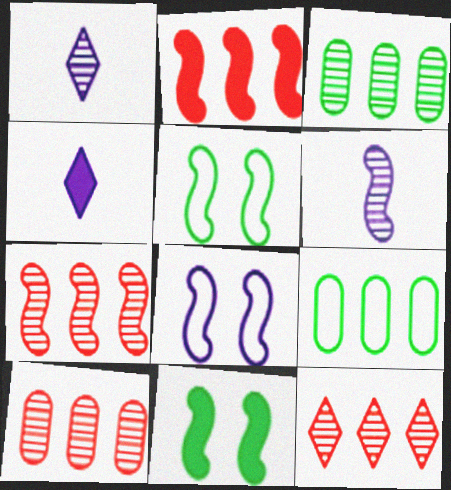[[2, 5, 6], 
[4, 5, 10], 
[7, 10, 12]]